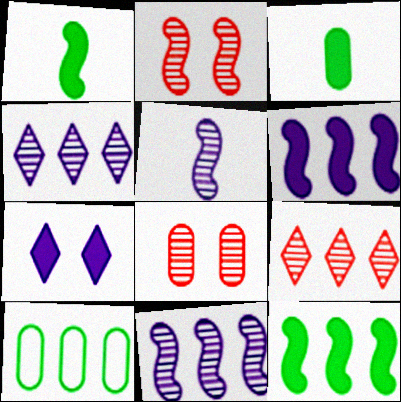[[6, 9, 10]]